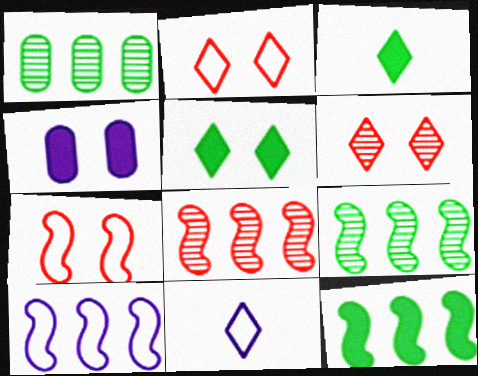[[8, 10, 12]]